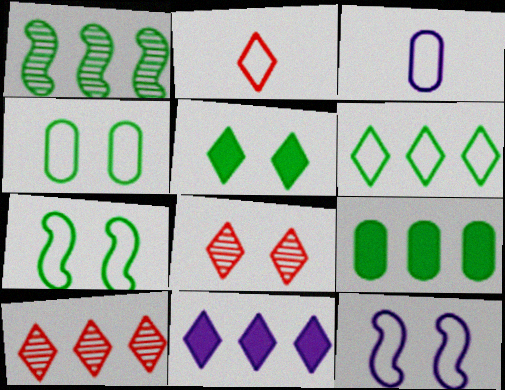[[1, 6, 9], 
[6, 10, 11]]